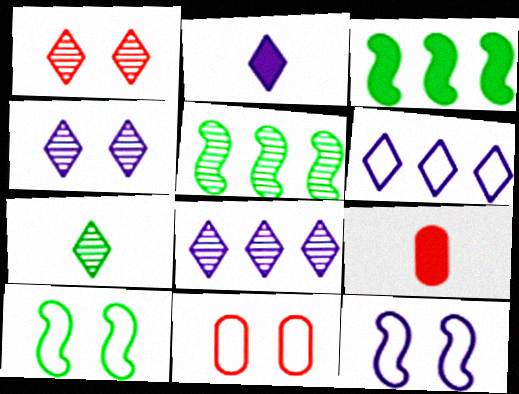[[1, 7, 8], 
[2, 4, 6], 
[2, 5, 11], 
[8, 9, 10]]